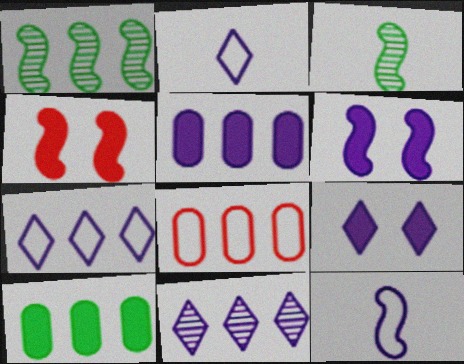[[1, 4, 12], 
[2, 9, 11], 
[3, 8, 9]]